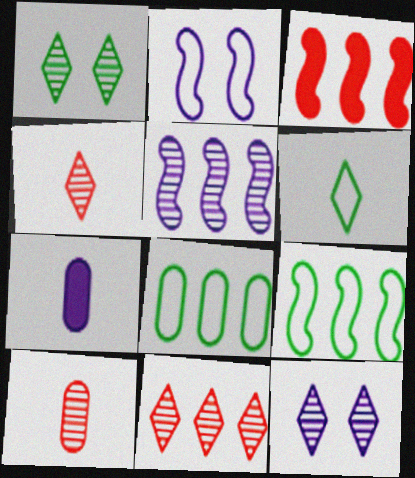[[1, 5, 10], 
[3, 5, 9]]